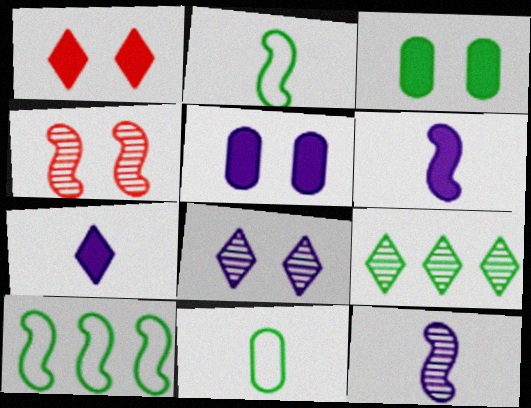[[2, 3, 9], 
[4, 6, 10]]